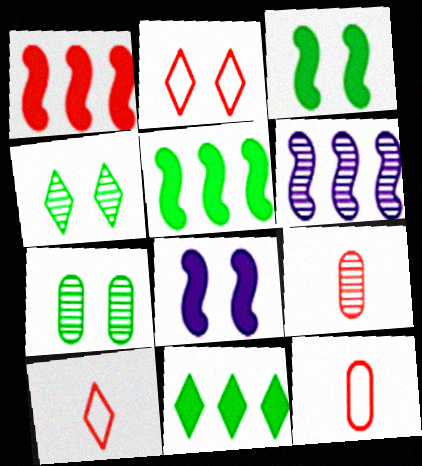[[1, 2, 9], 
[2, 7, 8], 
[4, 6, 9]]